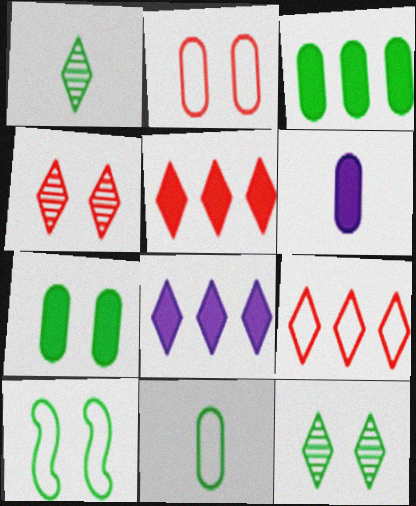[[1, 3, 10], 
[7, 10, 12]]